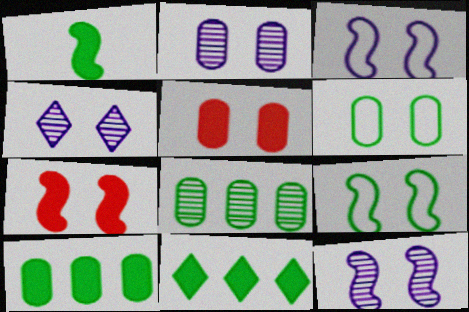[[2, 4, 12], 
[2, 5, 6], 
[4, 5, 9], 
[4, 6, 7], 
[7, 9, 12]]